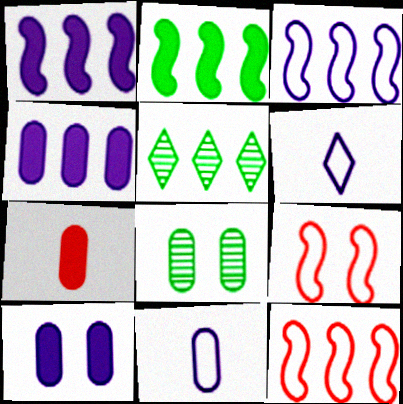[[4, 5, 12]]